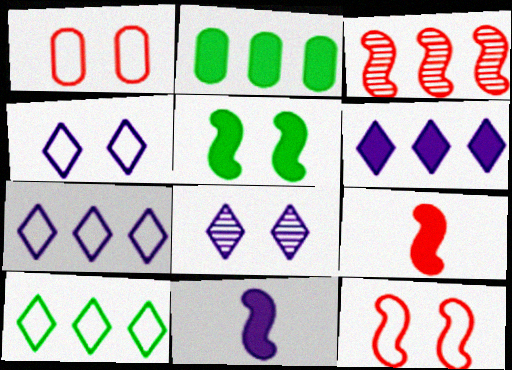[[1, 5, 8], 
[2, 3, 7], 
[3, 9, 12]]